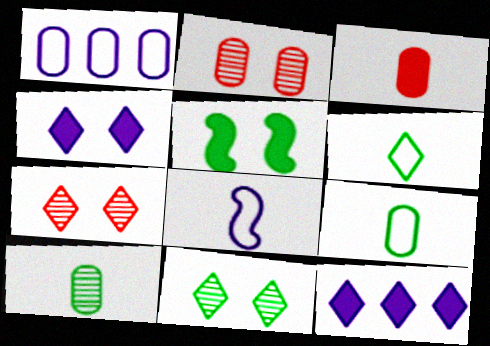[[3, 5, 12], 
[6, 7, 12]]